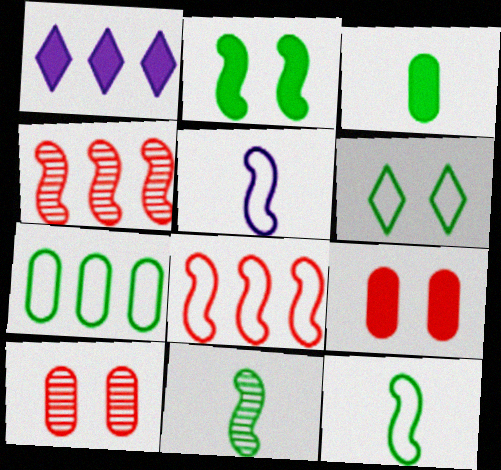[[1, 4, 7], 
[1, 10, 12], 
[2, 4, 5], 
[6, 7, 12]]